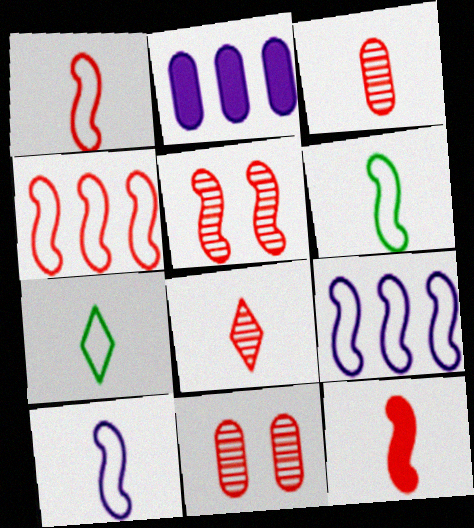[[1, 6, 10], 
[2, 5, 7], 
[4, 5, 12]]